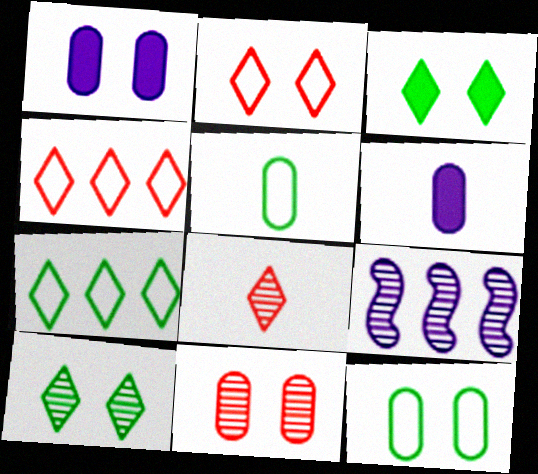[[1, 11, 12]]